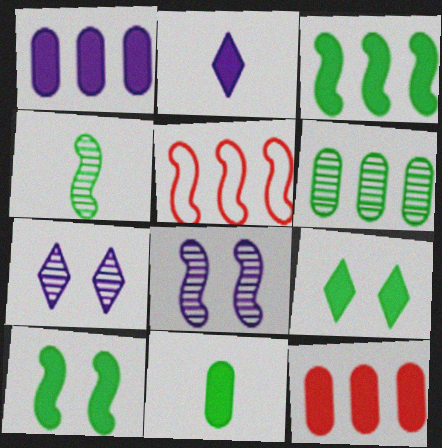[[2, 10, 12], 
[3, 9, 11], 
[5, 7, 11]]